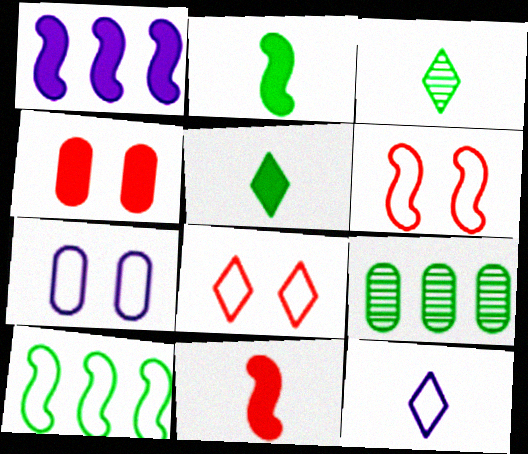[[1, 4, 5]]